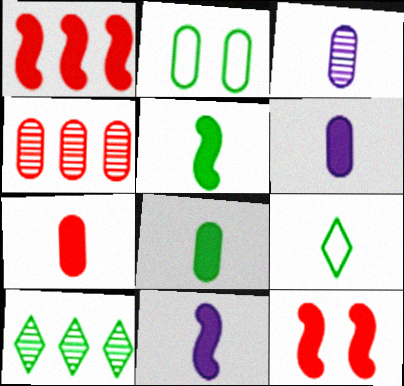[[2, 4, 6], 
[2, 5, 10], 
[6, 7, 8]]